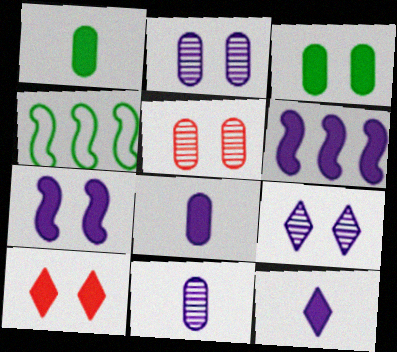[[1, 6, 10], 
[3, 7, 10], 
[4, 5, 12], 
[4, 10, 11]]